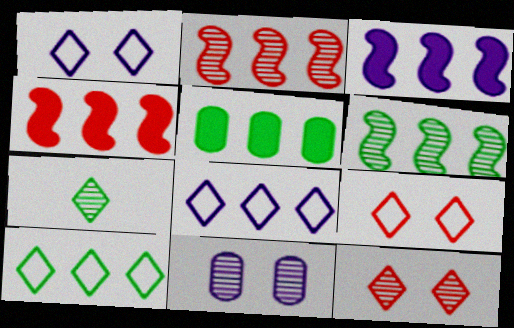[[2, 5, 8], 
[2, 7, 11], 
[5, 6, 10]]